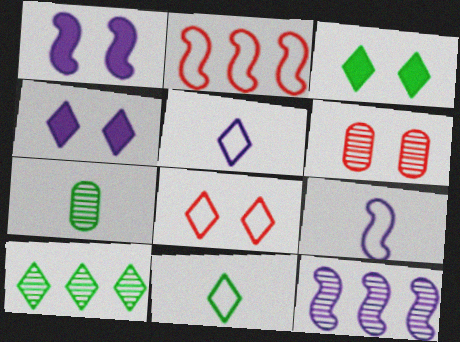[[1, 9, 12], 
[2, 4, 7], 
[3, 10, 11]]